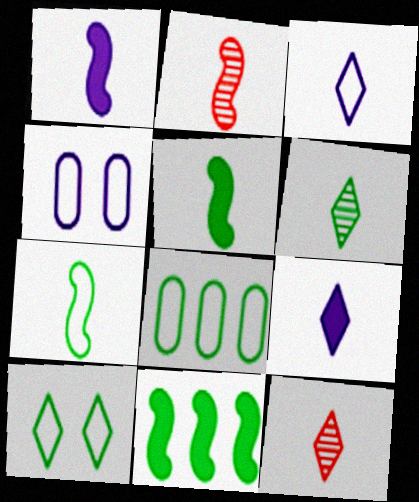[[1, 2, 7], 
[4, 11, 12], 
[7, 8, 10]]